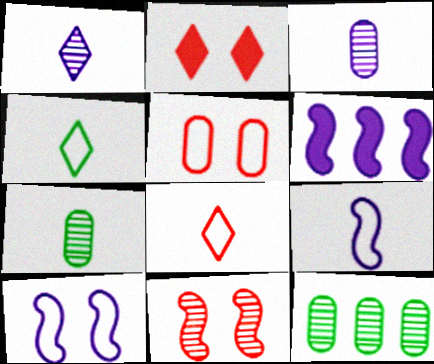[[1, 11, 12], 
[2, 5, 11], 
[2, 9, 12]]